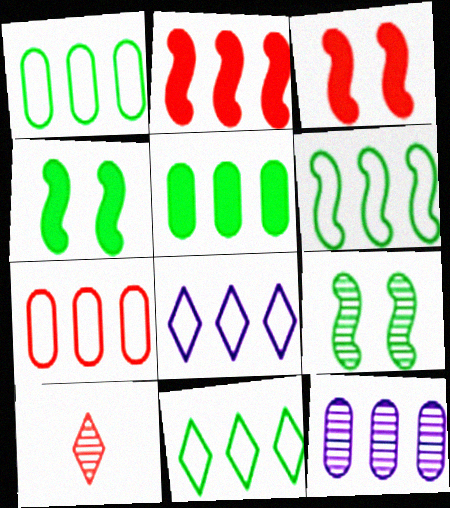[[1, 6, 11], 
[2, 11, 12], 
[3, 7, 10], 
[5, 7, 12], 
[6, 7, 8], 
[9, 10, 12]]